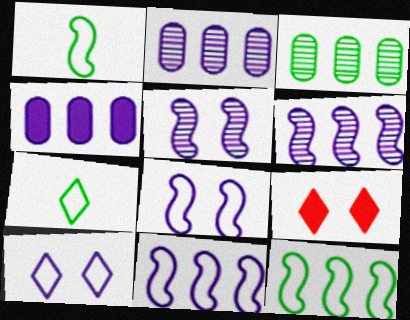[[1, 2, 9]]